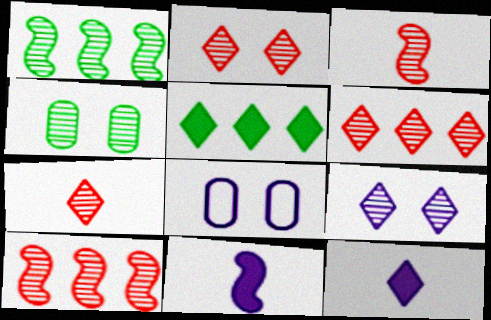[[2, 6, 7], 
[3, 5, 8]]